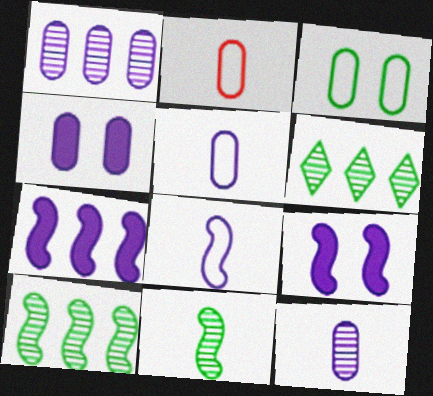[[1, 4, 5], 
[2, 6, 9]]